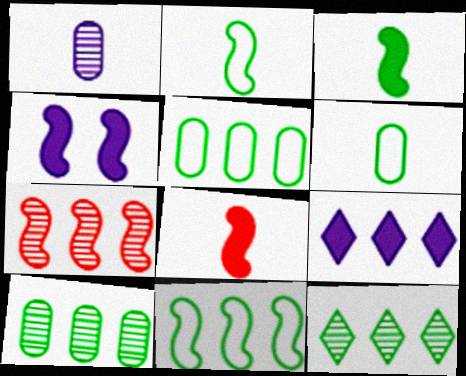[[2, 4, 7], 
[5, 7, 9]]